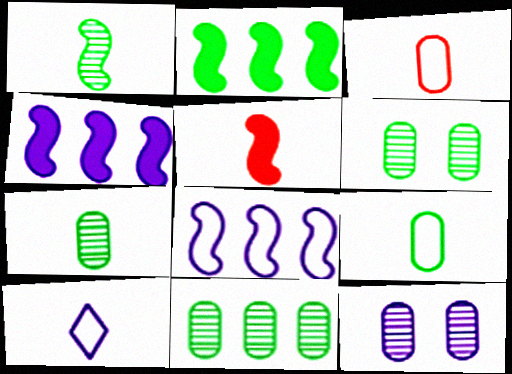[[4, 10, 12], 
[5, 7, 10], 
[6, 7, 11]]